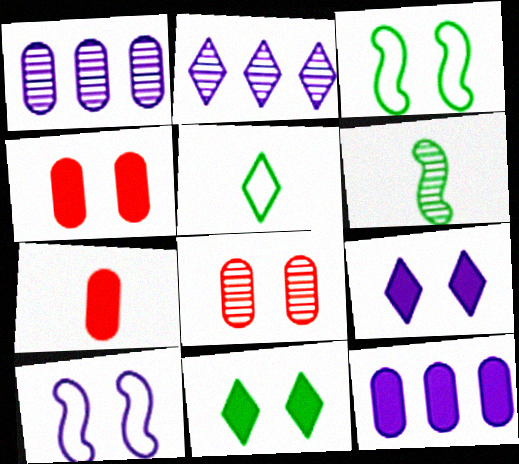[[2, 3, 7], 
[2, 6, 8], 
[3, 8, 9], 
[8, 10, 11]]